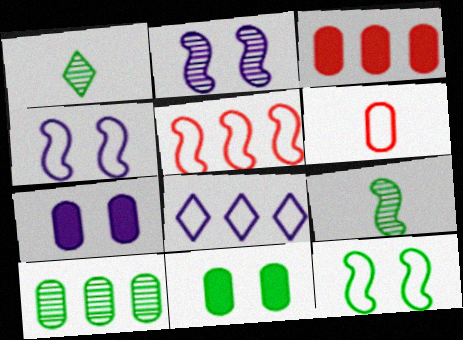[[1, 3, 4], 
[1, 5, 7], 
[6, 7, 10], 
[6, 8, 12]]